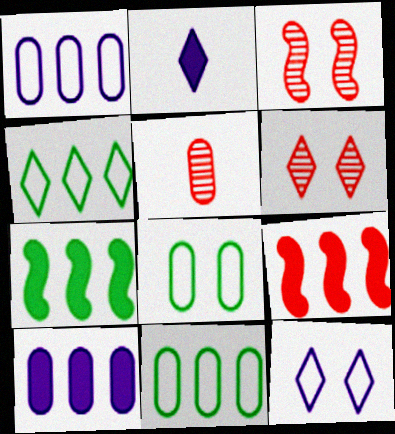[[2, 3, 11], 
[2, 4, 6], 
[5, 7, 12], 
[5, 8, 10]]